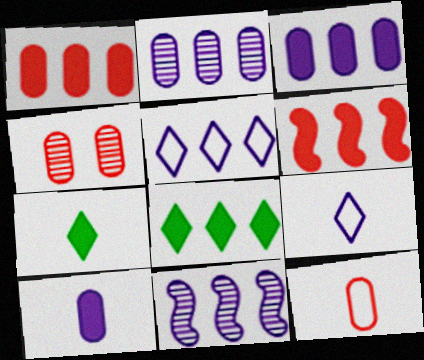[[1, 4, 12], 
[3, 5, 11], 
[3, 6, 8]]